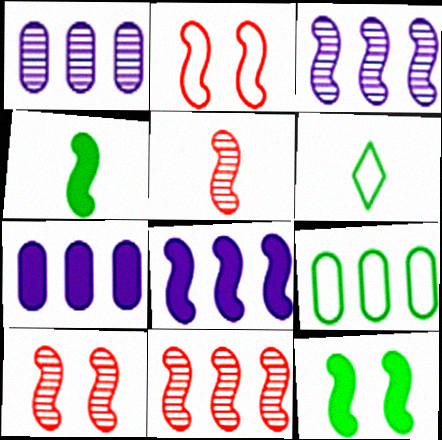[[2, 3, 4], 
[5, 10, 11], 
[6, 7, 10]]